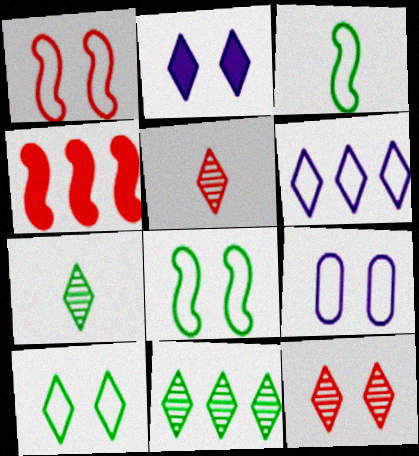[[1, 9, 10], 
[2, 10, 12], 
[4, 7, 9]]